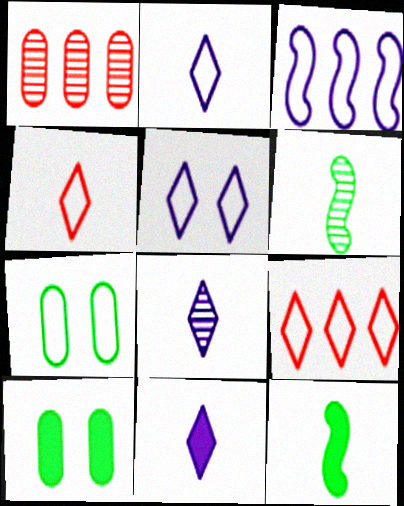[[1, 5, 12], 
[2, 8, 11], 
[3, 4, 7]]